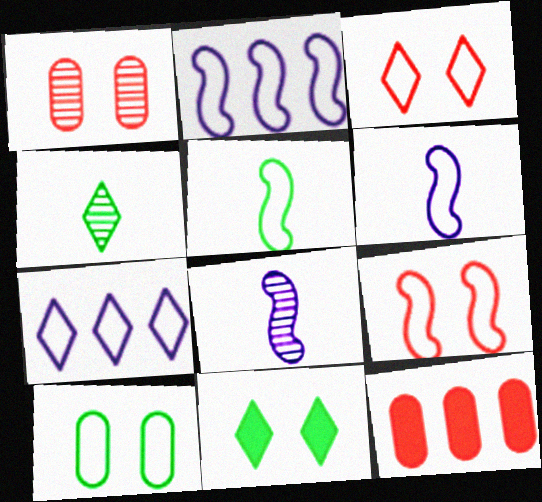[[2, 5, 9]]